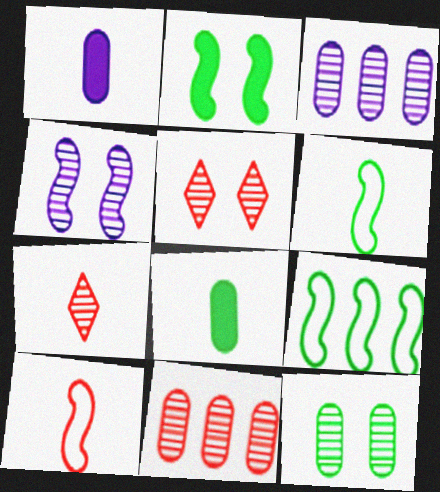[[1, 5, 9], 
[1, 6, 7], 
[4, 5, 12]]